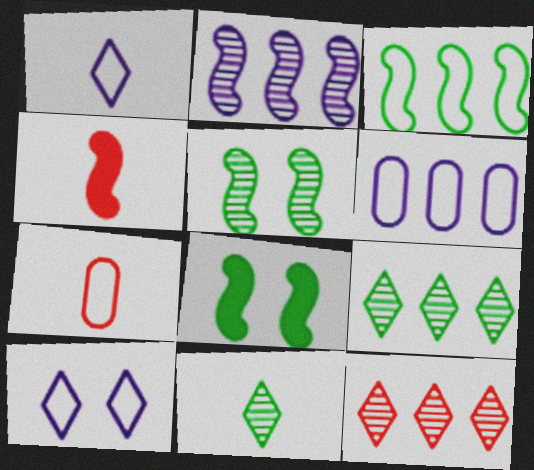[[3, 7, 10]]